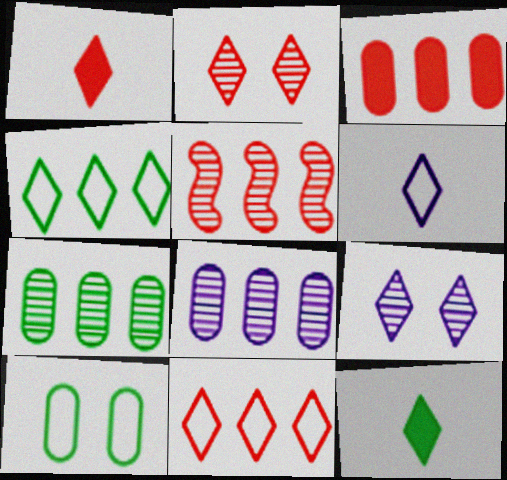[[1, 2, 11], 
[1, 4, 9], 
[3, 5, 11], 
[9, 11, 12]]